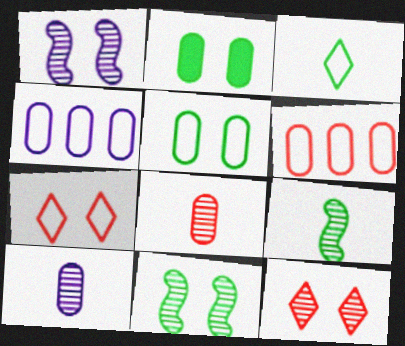[[1, 2, 7], 
[2, 4, 8], 
[2, 6, 10]]